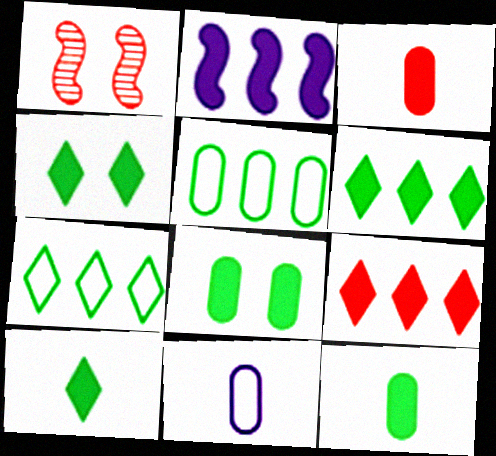[[1, 6, 11], 
[2, 3, 4], 
[4, 6, 10]]